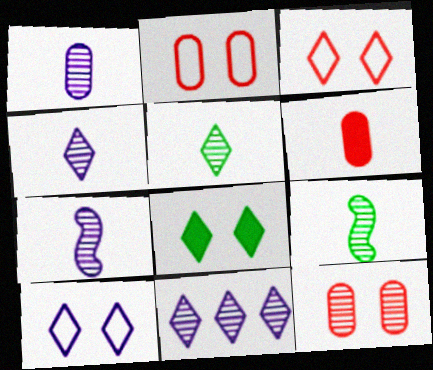[[1, 4, 7], 
[9, 11, 12]]